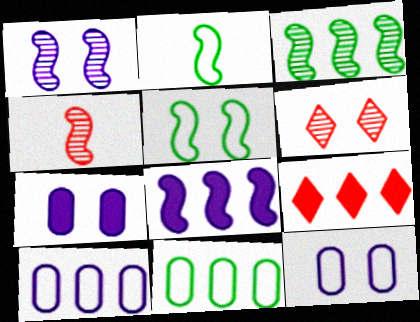[[1, 3, 4], 
[3, 9, 10], 
[4, 5, 8], 
[5, 6, 7]]